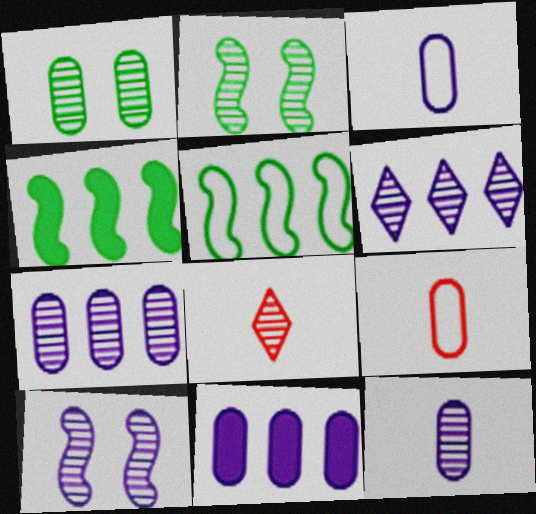[[1, 9, 11], 
[2, 7, 8], 
[6, 10, 12]]